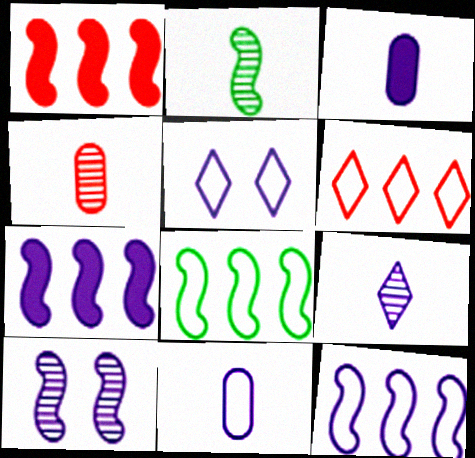[[2, 4, 9], 
[5, 11, 12]]